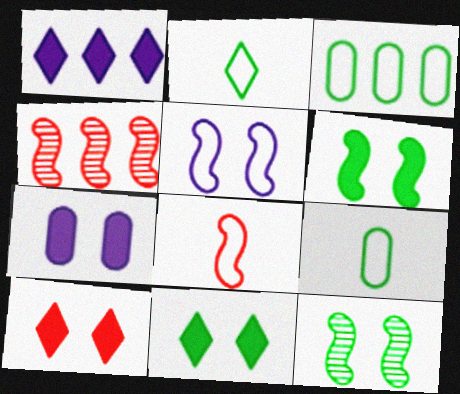[[1, 3, 4], 
[2, 4, 7], 
[6, 7, 10]]